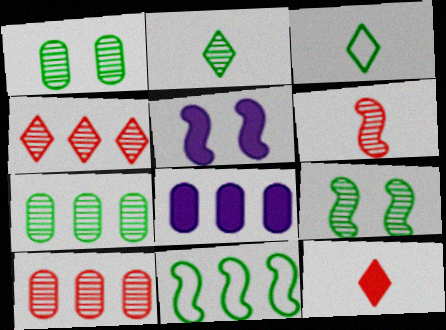[[2, 7, 9], 
[3, 5, 10], 
[4, 8, 11], 
[5, 6, 11]]